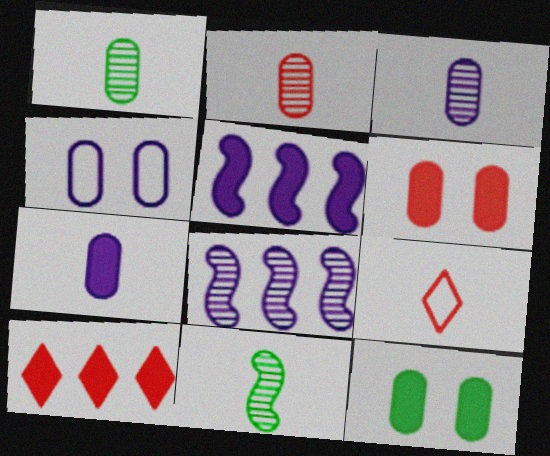[[1, 2, 3], 
[4, 10, 11], 
[7, 9, 11], 
[8, 9, 12]]